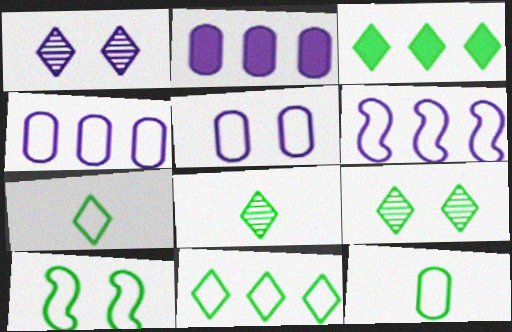[[3, 7, 9], 
[10, 11, 12]]